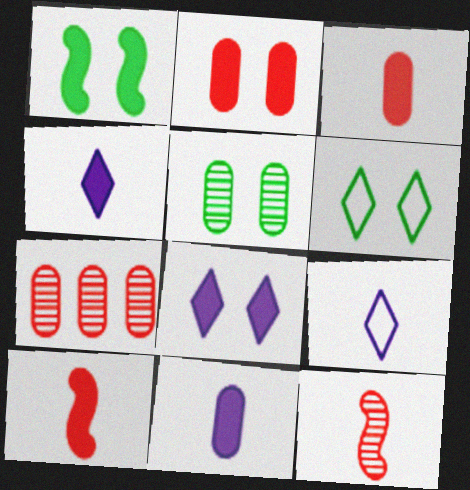[[1, 2, 8], 
[1, 5, 6], 
[1, 7, 9]]